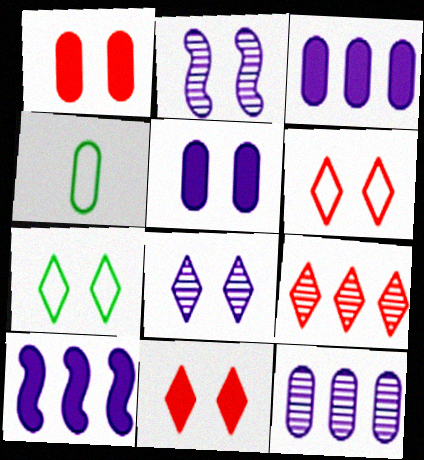[[1, 2, 7], 
[1, 4, 12], 
[7, 8, 11]]